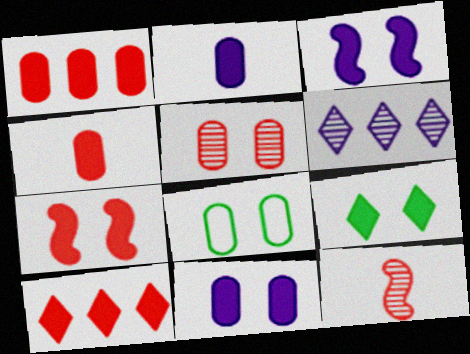[[4, 7, 10], 
[5, 8, 11], 
[7, 9, 11]]